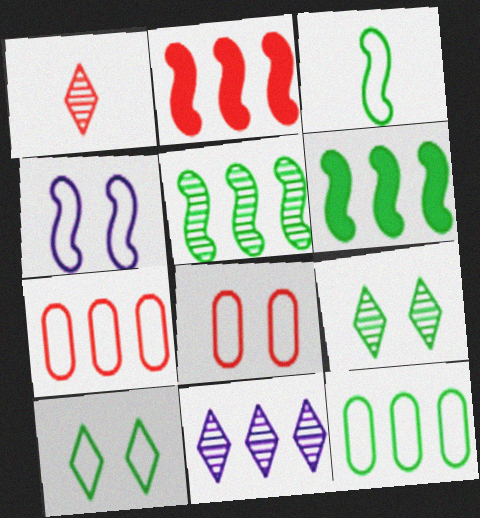[[1, 2, 8], 
[1, 9, 11], 
[2, 11, 12], 
[3, 10, 12], 
[4, 8, 10], 
[6, 7, 11]]